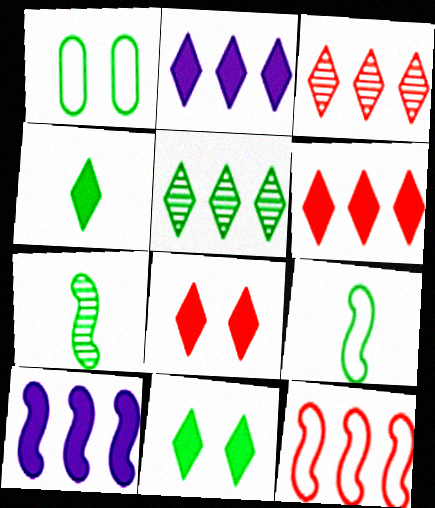[[2, 4, 8]]